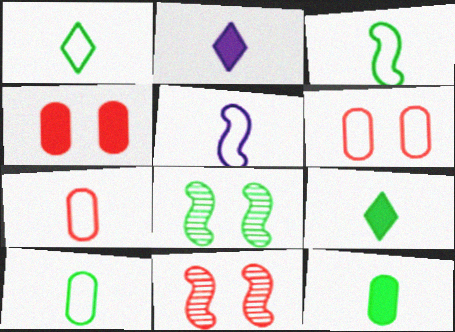[[1, 3, 10], 
[1, 5, 7]]